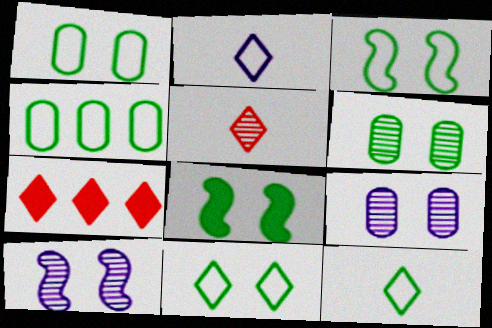[[1, 3, 11], 
[3, 4, 12], 
[6, 8, 11]]